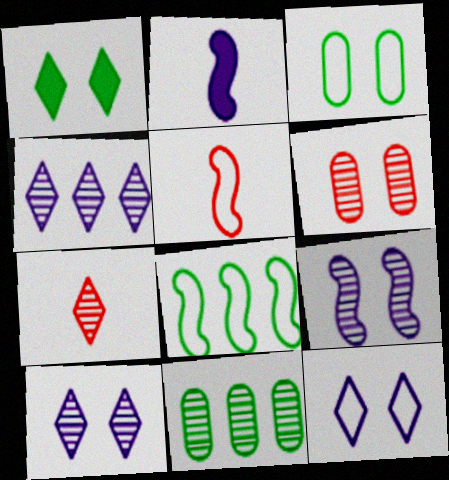[[7, 9, 11]]